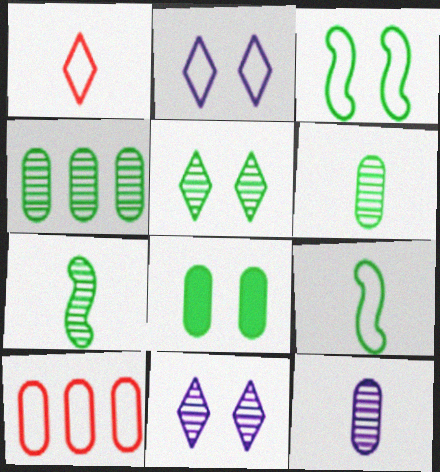[[2, 9, 10], 
[3, 5, 8], 
[4, 5, 7], 
[8, 10, 12]]